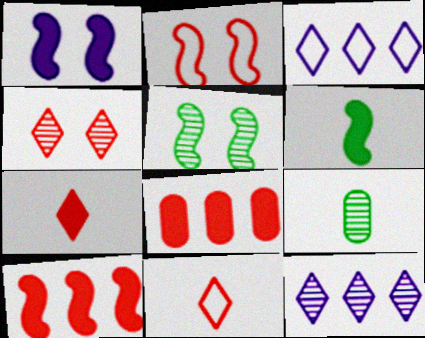[[1, 2, 5], 
[1, 6, 10]]